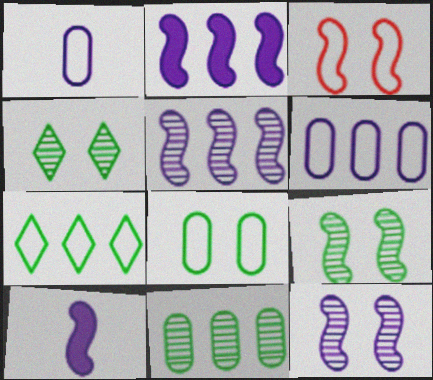[[1, 3, 7]]